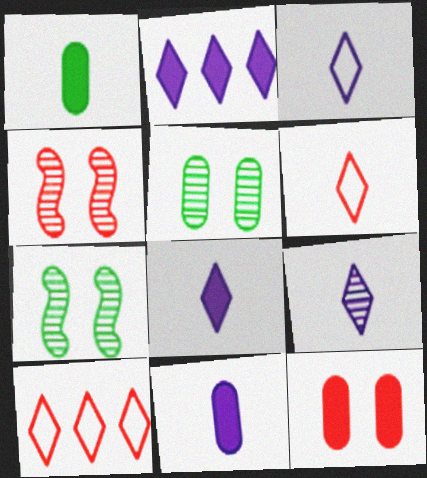[[3, 8, 9], 
[7, 10, 11]]